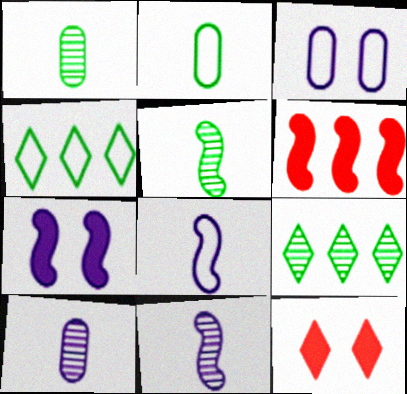[]